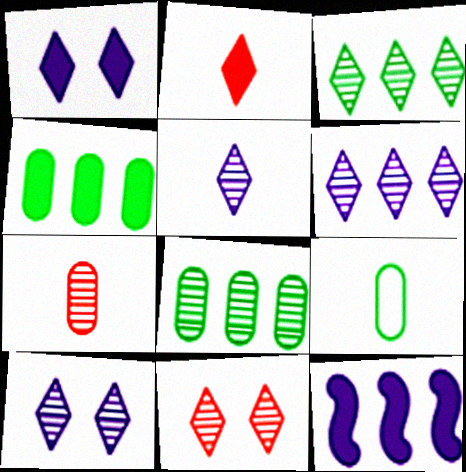[[3, 5, 11], 
[5, 6, 10], 
[9, 11, 12]]